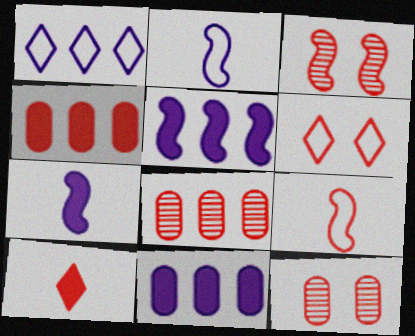[]